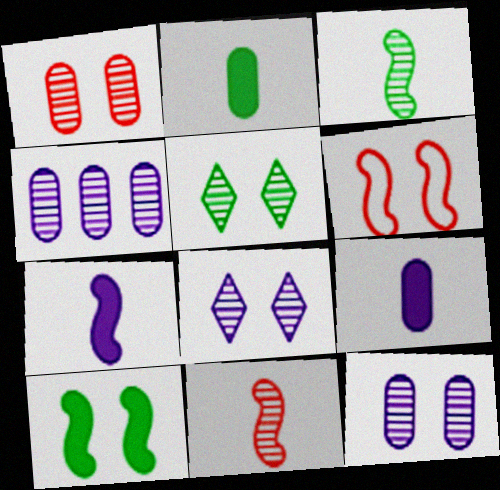[[4, 5, 11]]